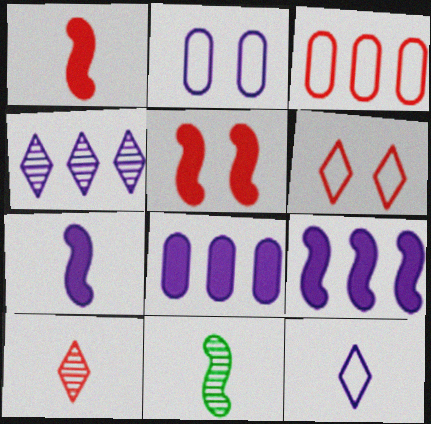[[2, 4, 7], 
[3, 5, 10], 
[6, 8, 11]]